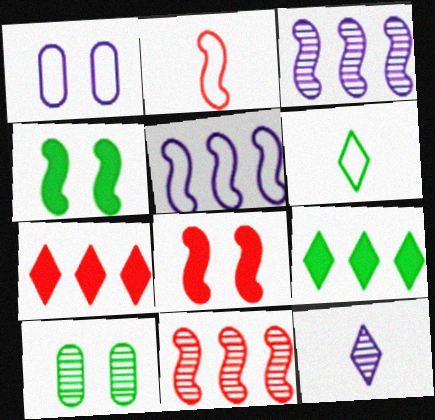[[2, 3, 4], 
[2, 8, 11], 
[10, 11, 12]]